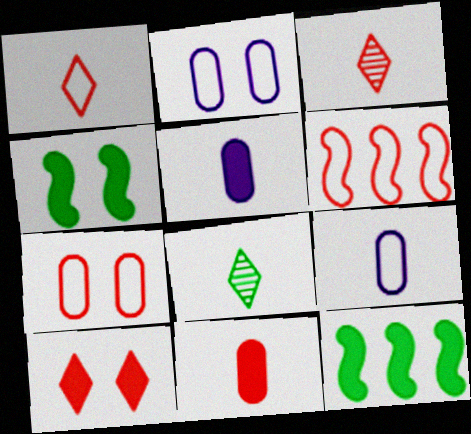[[1, 6, 7], 
[2, 3, 12], 
[5, 10, 12]]